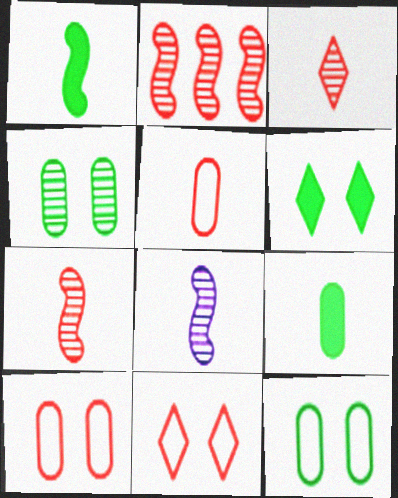[]